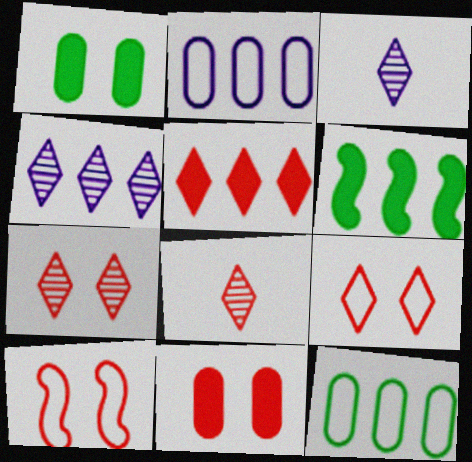[[5, 8, 9], 
[7, 10, 11]]